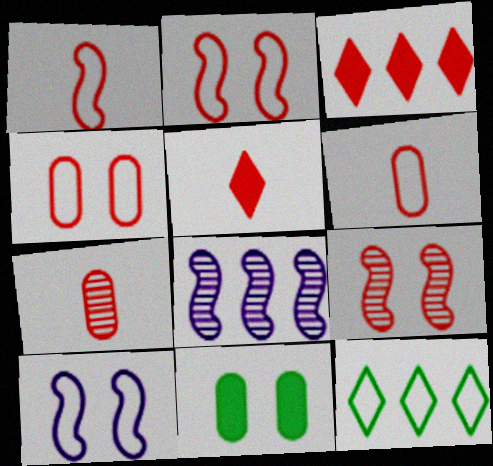[[1, 5, 7], 
[2, 3, 7], 
[3, 6, 9], 
[6, 10, 12]]